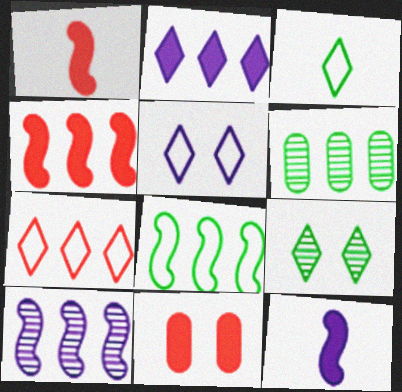[[1, 5, 6], 
[3, 5, 7], 
[3, 10, 11], 
[4, 8, 10]]